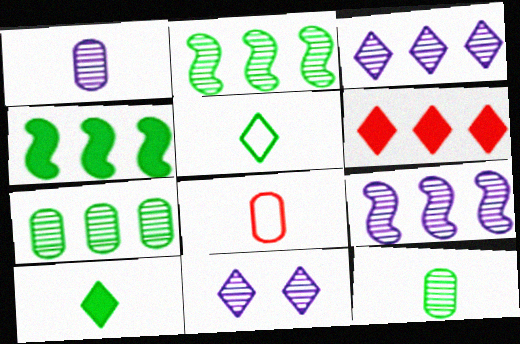[[1, 9, 11], 
[4, 8, 11], 
[5, 6, 11]]